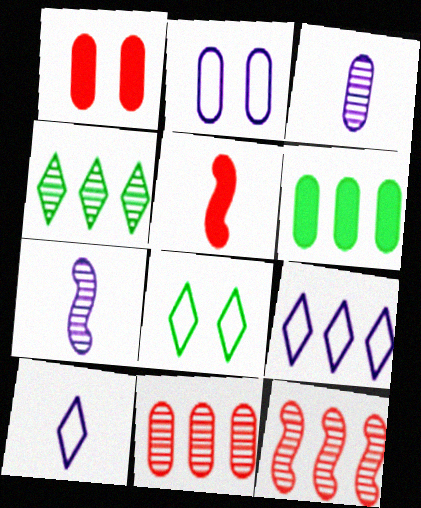[[2, 4, 5], 
[6, 9, 12]]